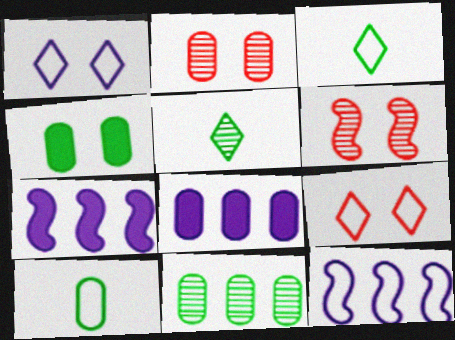[[1, 4, 6], 
[2, 3, 7], 
[2, 8, 10], 
[3, 6, 8], 
[4, 10, 11], 
[9, 10, 12]]